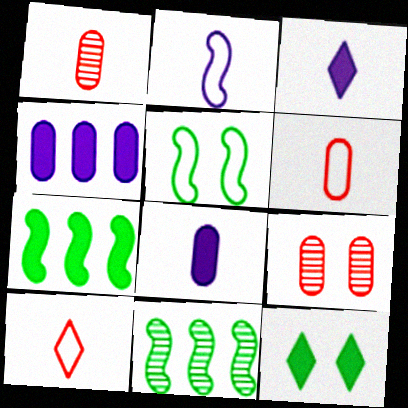[]